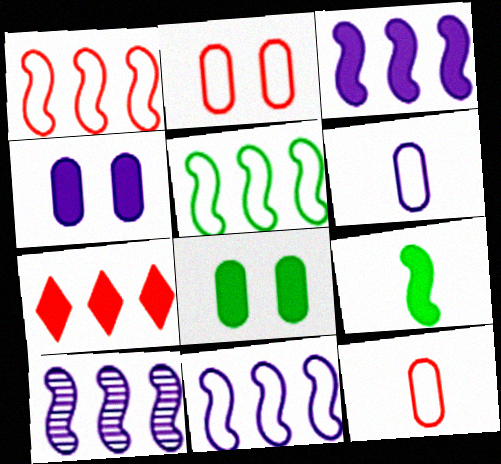[[1, 5, 11], 
[3, 10, 11], 
[4, 7, 9]]